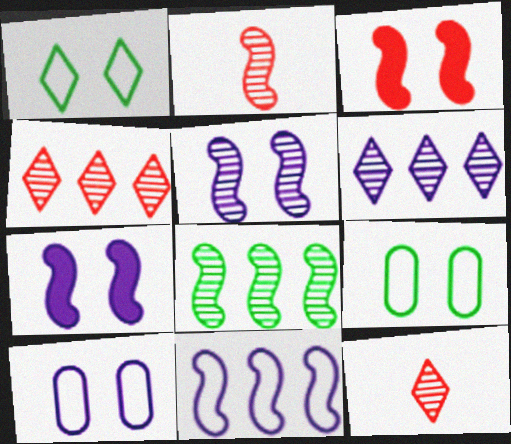[[2, 5, 8]]